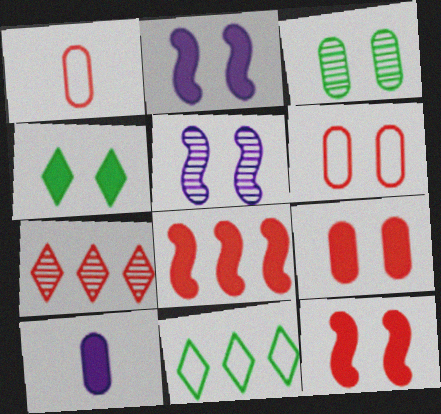[[1, 7, 12], 
[2, 4, 9], 
[4, 5, 6], 
[4, 8, 10]]